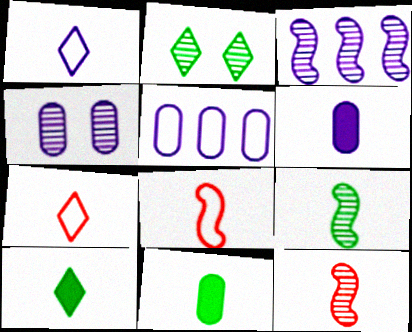[[1, 11, 12], 
[4, 5, 6], 
[6, 7, 9]]